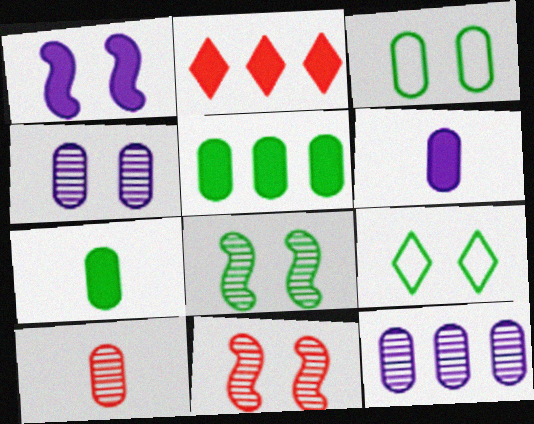[[1, 2, 7]]